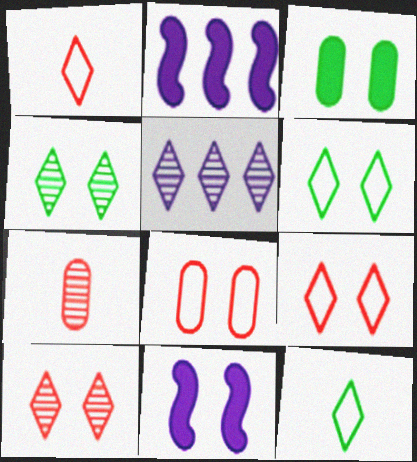[[2, 6, 7], 
[4, 8, 11]]